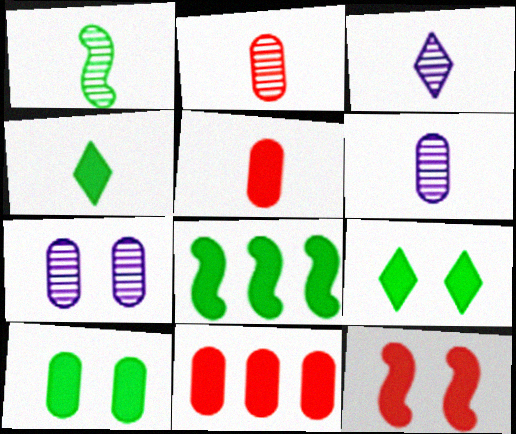[[1, 2, 3], 
[4, 8, 10]]